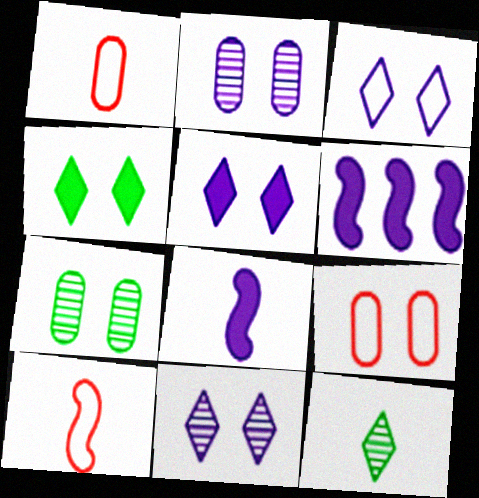[[1, 8, 12], 
[3, 5, 11], 
[6, 9, 12]]